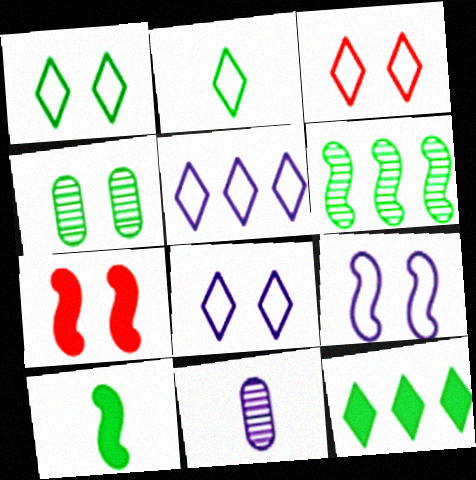[[1, 3, 8], 
[2, 3, 5], 
[4, 7, 8]]